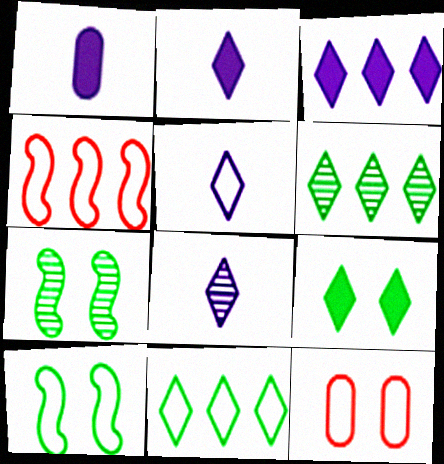[[2, 5, 8]]